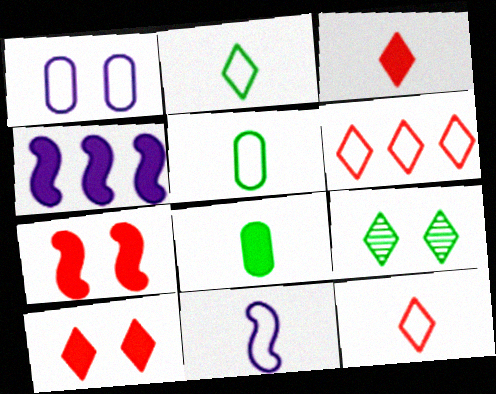[[1, 7, 9], 
[4, 8, 10], 
[5, 11, 12]]